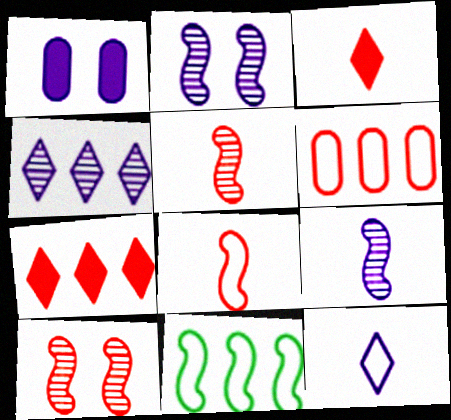[[3, 6, 10]]